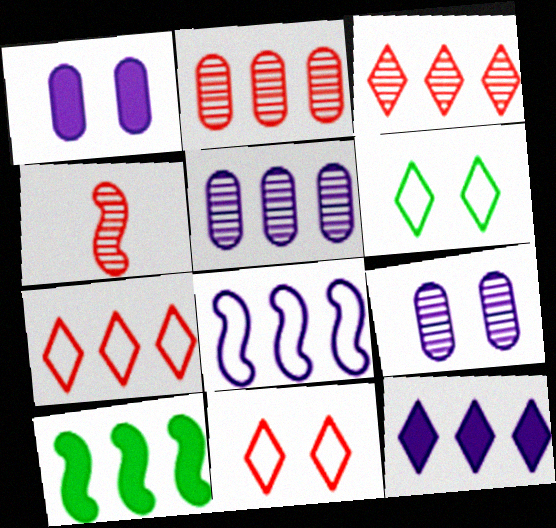[[5, 7, 10], 
[5, 8, 12]]